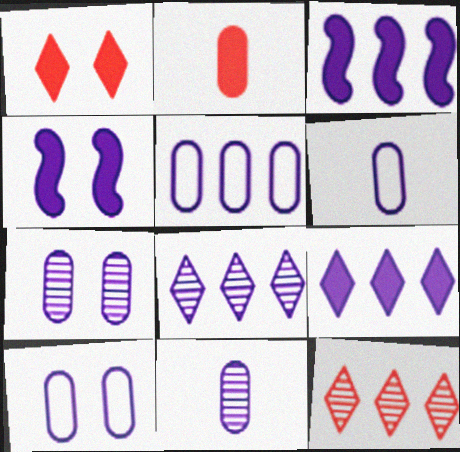[[3, 5, 8], 
[4, 6, 8], 
[5, 6, 10]]